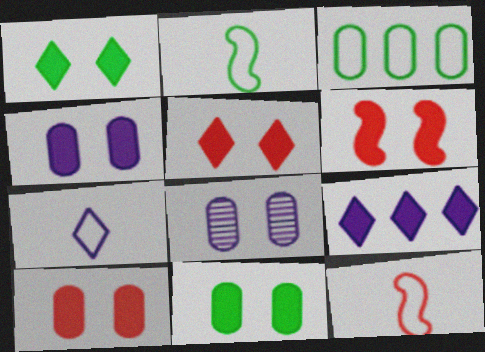[[1, 4, 6], 
[4, 10, 11], 
[5, 6, 10]]